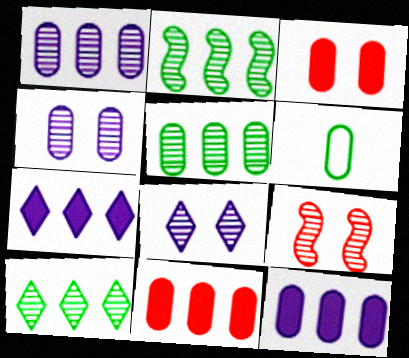[[1, 3, 6], 
[2, 5, 10], 
[4, 6, 11], 
[6, 7, 9]]